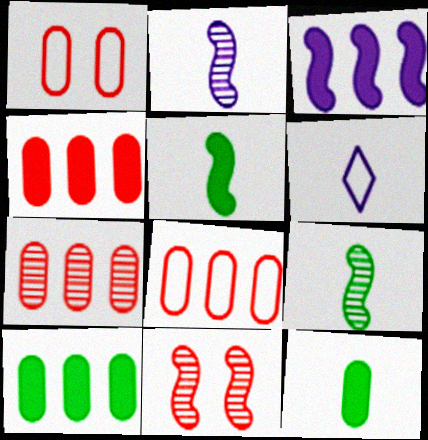[[4, 7, 8], 
[6, 10, 11]]